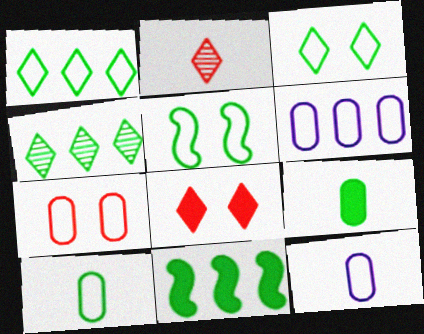[[1, 5, 10], 
[4, 5, 9], 
[6, 7, 10]]